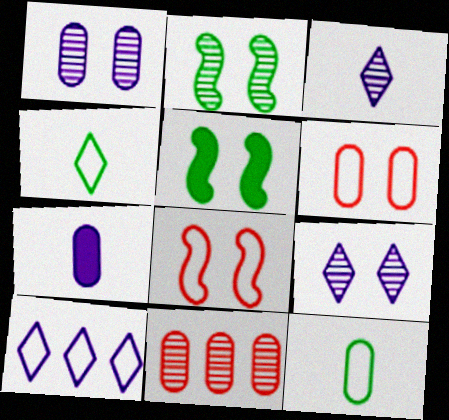[[2, 3, 11], 
[5, 6, 9], 
[8, 10, 12]]